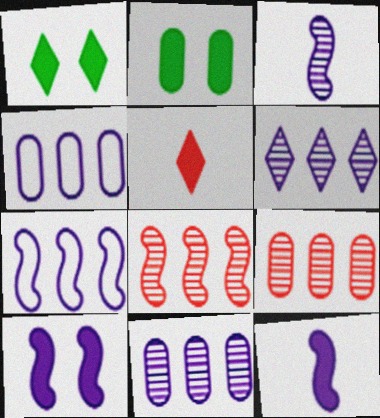[[3, 7, 10]]